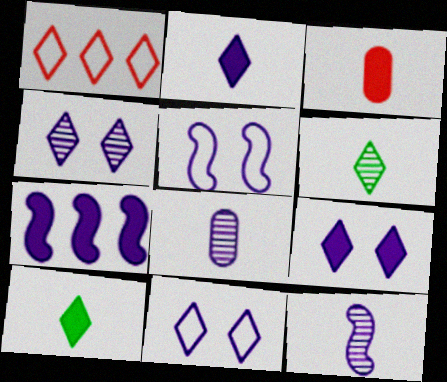[[1, 4, 10], 
[1, 6, 9], 
[4, 9, 11], 
[5, 7, 12], 
[7, 8, 11]]